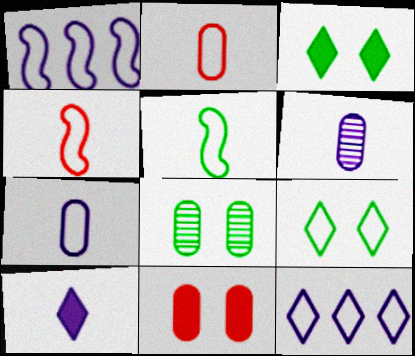[[1, 2, 9]]